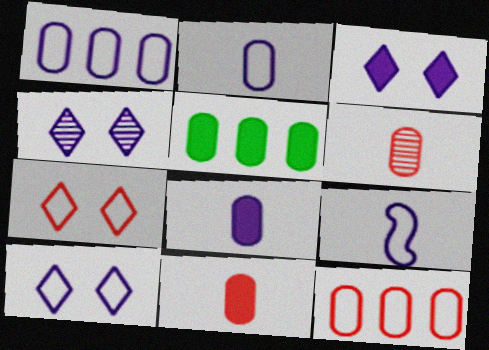[[1, 9, 10], 
[3, 4, 10]]